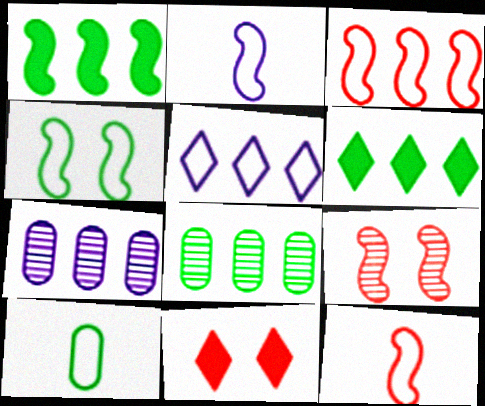[[1, 2, 9], 
[2, 3, 4], 
[2, 8, 11], 
[3, 6, 7]]